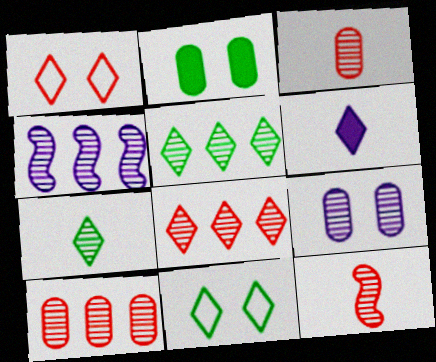[[1, 5, 6], 
[4, 5, 10], 
[5, 9, 12], 
[6, 8, 11]]